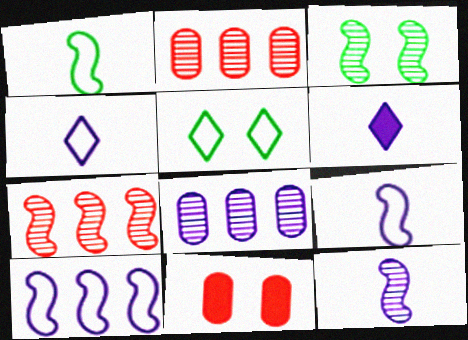[[3, 7, 12]]